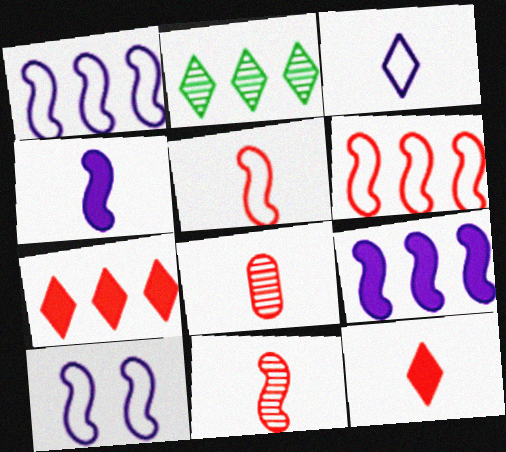[[5, 8, 12]]